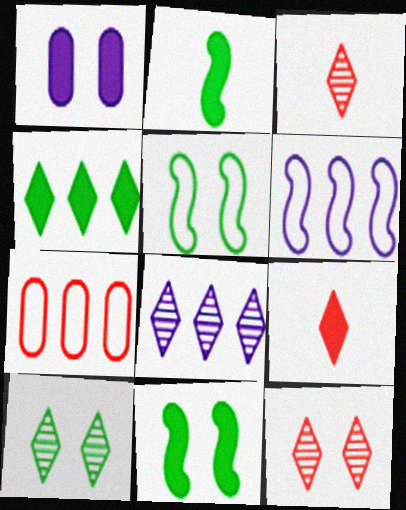[[1, 5, 12], 
[3, 8, 10]]